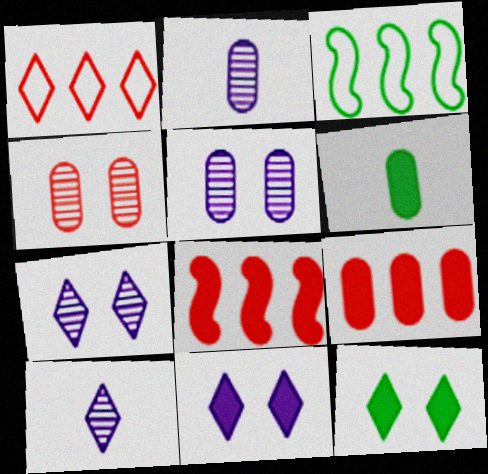[[1, 10, 12], 
[6, 8, 11]]